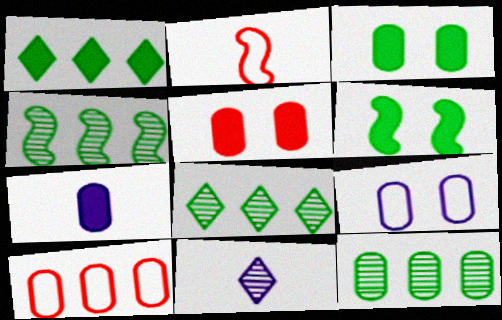[[4, 8, 12], 
[6, 10, 11]]